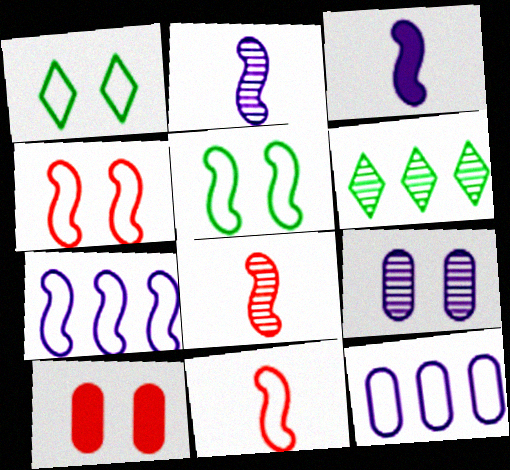[[1, 11, 12], 
[5, 7, 11], 
[6, 8, 9]]